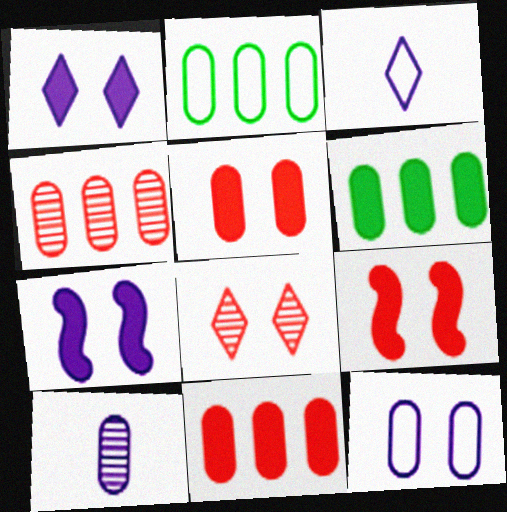[[2, 5, 10]]